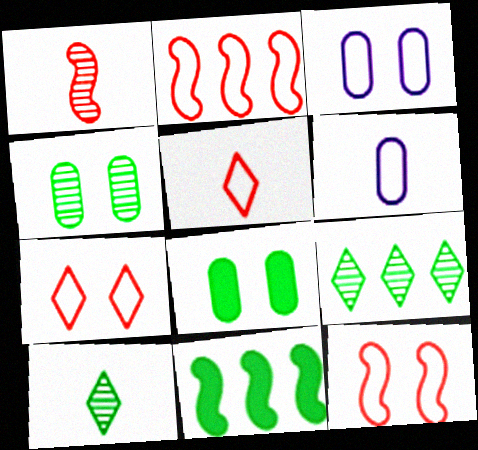[]